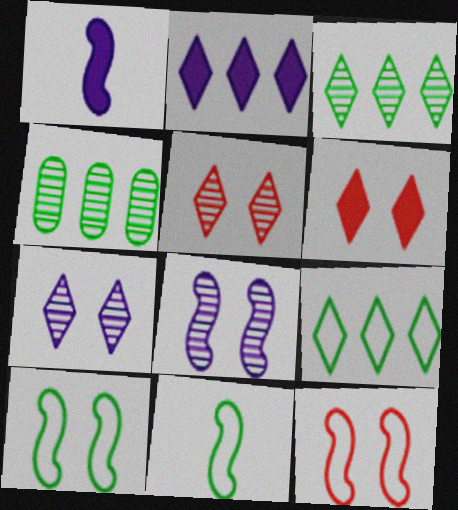[]